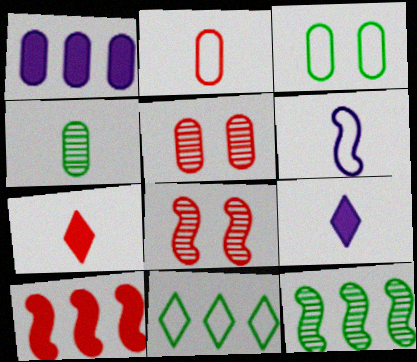[[4, 6, 7]]